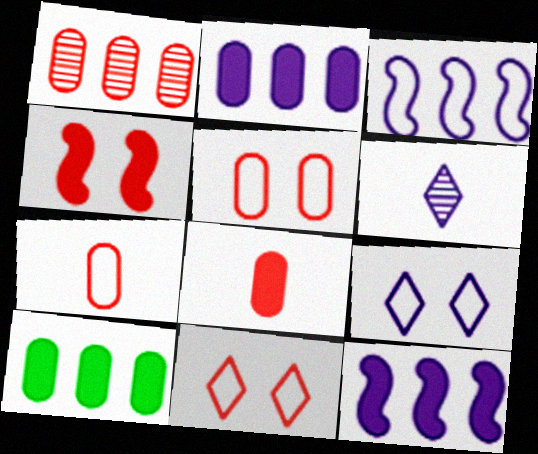[[1, 5, 8]]